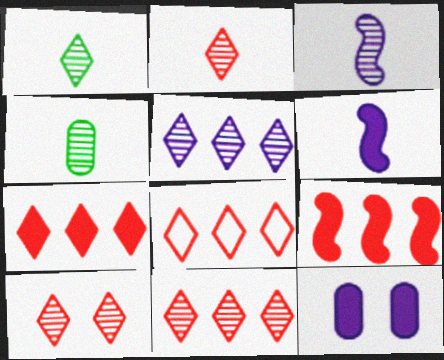[[1, 5, 10], 
[2, 3, 4], 
[2, 10, 11], 
[7, 8, 11]]